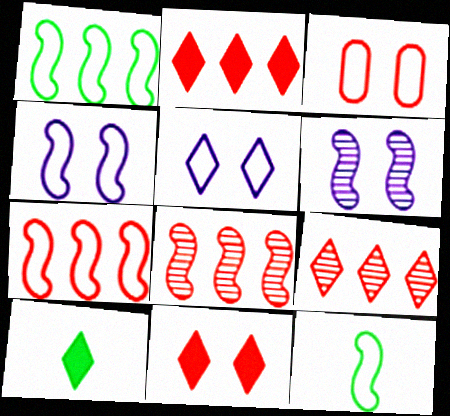[[4, 7, 12], 
[5, 9, 10]]